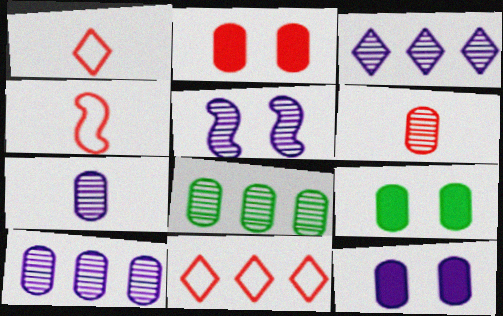[[2, 9, 12], 
[3, 4, 9], 
[3, 5, 7]]